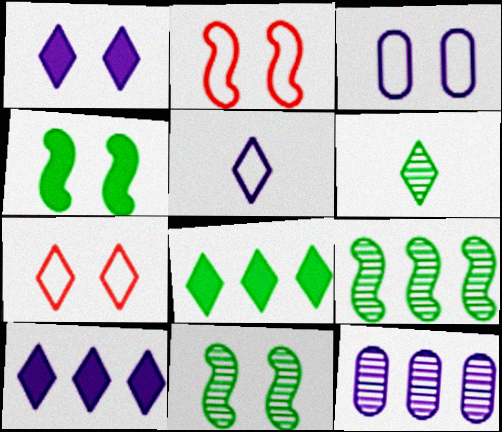[[6, 7, 10]]